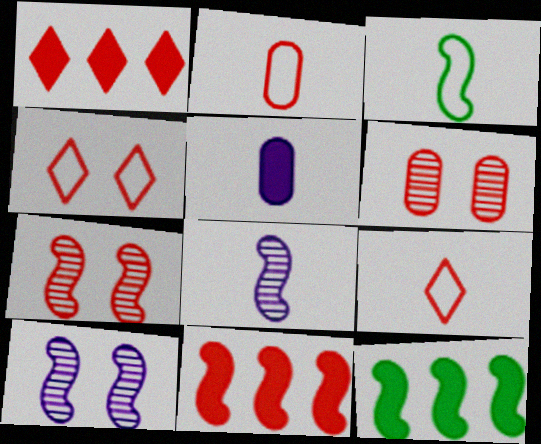[[1, 2, 7], 
[3, 10, 11], 
[6, 9, 11]]